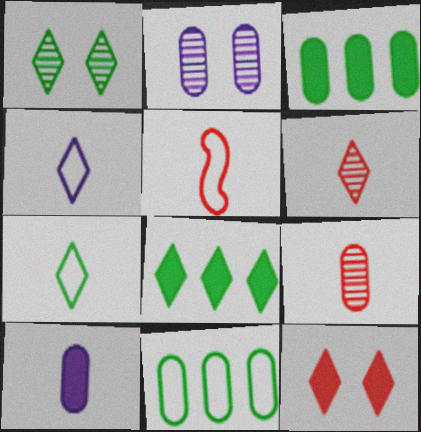[[1, 7, 8], 
[2, 5, 8]]